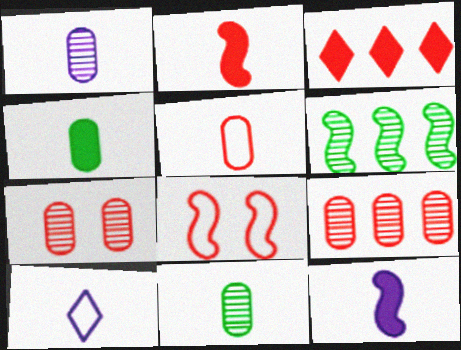[[1, 4, 5], 
[1, 10, 12], 
[2, 10, 11], 
[6, 8, 12]]